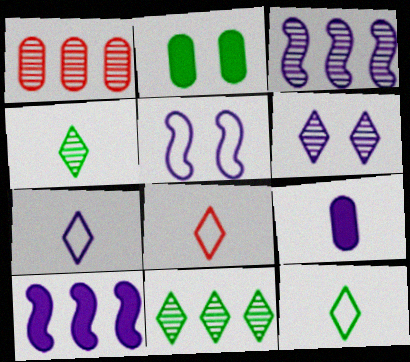[[1, 3, 11], 
[2, 3, 8], 
[7, 8, 12]]